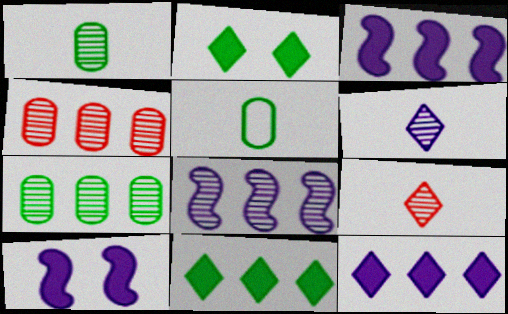[]